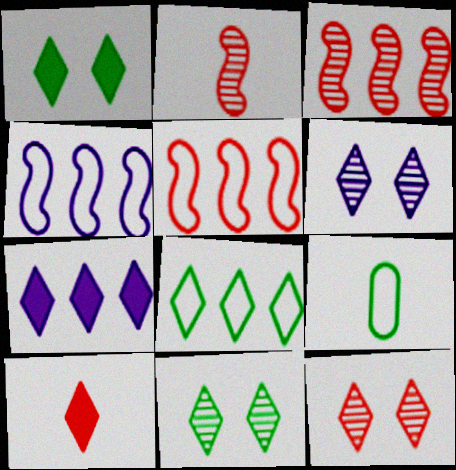[[1, 7, 10], 
[6, 8, 10], 
[6, 11, 12]]